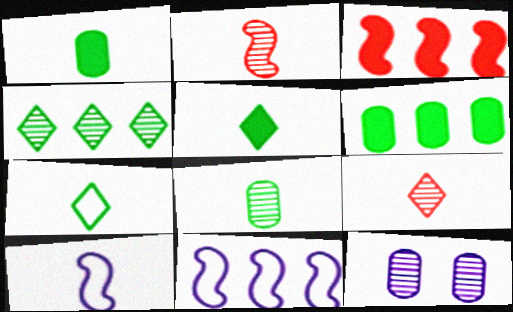[[1, 9, 10], 
[2, 4, 12], 
[3, 7, 12]]